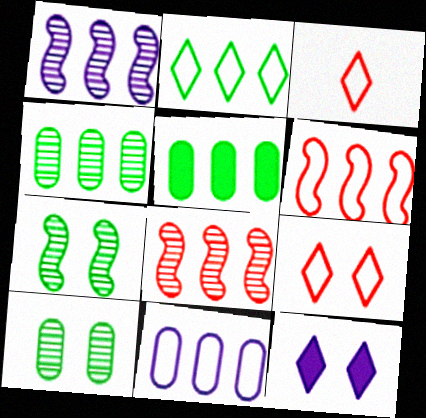[[2, 6, 11]]